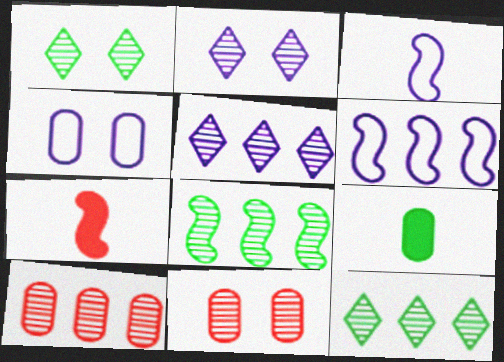[[4, 7, 12], 
[4, 9, 10], 
[5, 8, 10]]